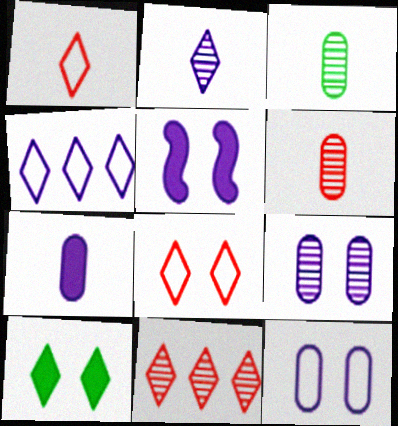[]